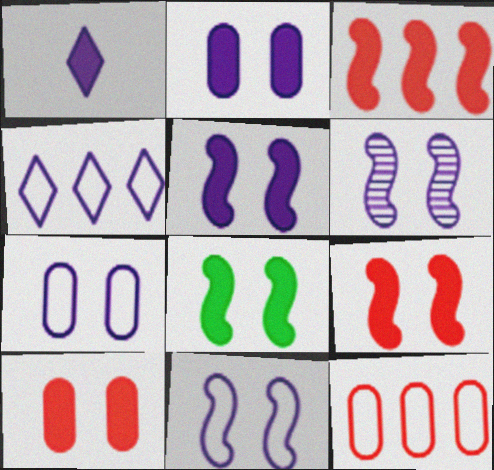[[5, 6, 11], 
[5, 8, 9]]